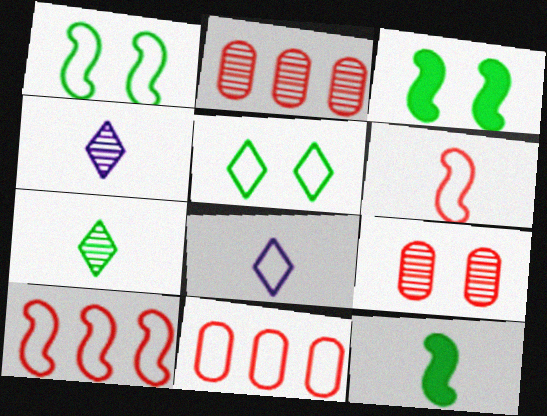[[1, 8, 11], 
[2, 3, 8], 
[3, 4, 11]]